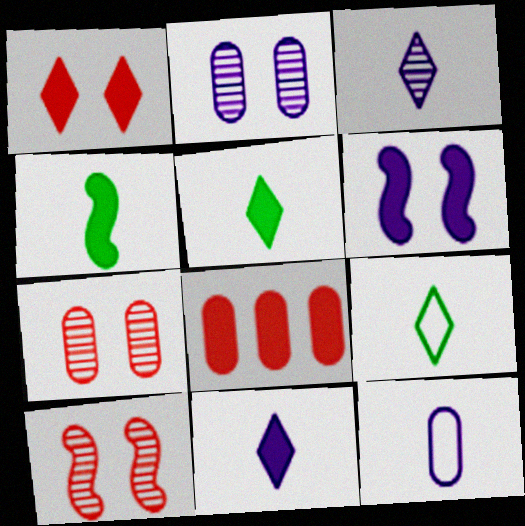[[5, 6, 8]]